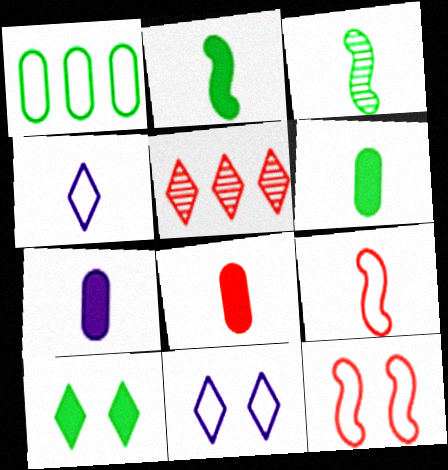[[1, 3, 10], 
[1, 4, 12], 
[1, 9, 11], 
[3, 4, 8], 
[4, 5, 10], 
[5, 8, 12], 
[6, 7, 8]]